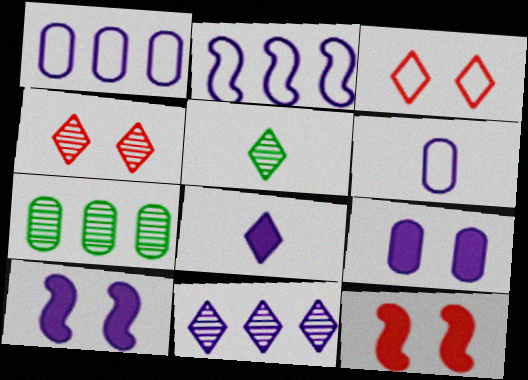[[1, 5, 12], 
[4, 5, 11], 
[6, 10, 11]]